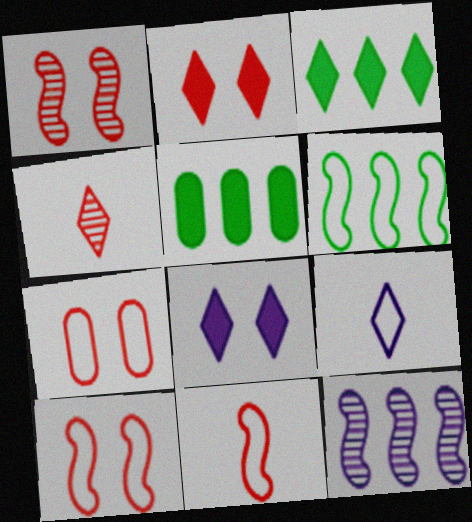[[1, 2, 7], 
[1, 5, 9], 
[6, 7, 9]]